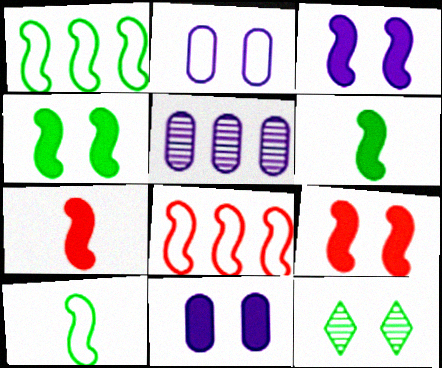[[2, 9, 12], 
[3, 4, 9]]